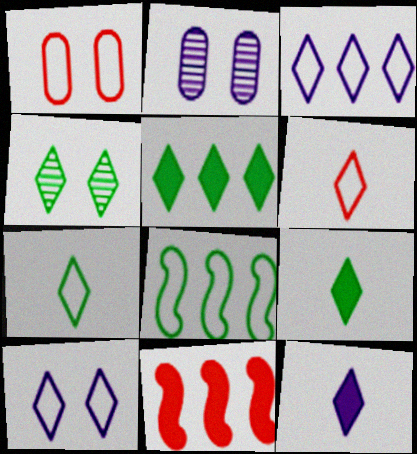[[2, 7, 11], 
[4, 5, 7]]